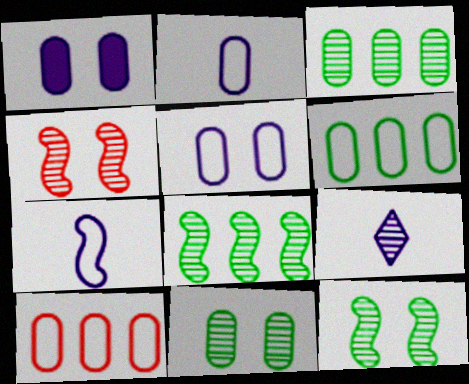[[3, 4, 9]]